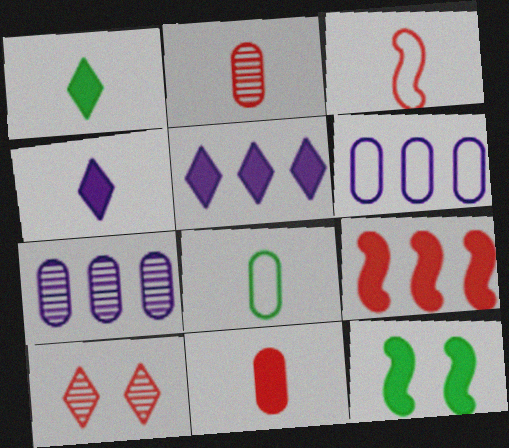[[5, 11, 12]]